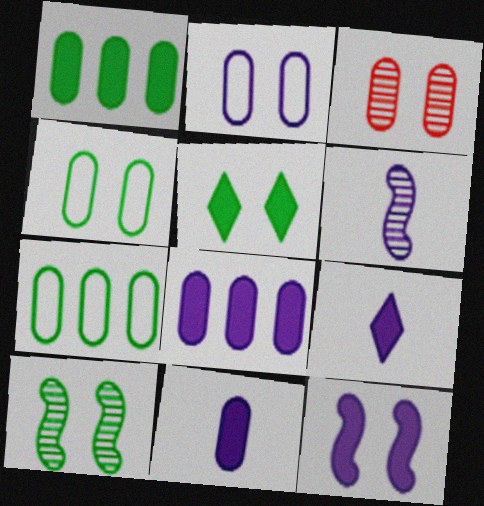[[3, 7, 11], 
[4, 5, 10], 
[8, 9, 12]]